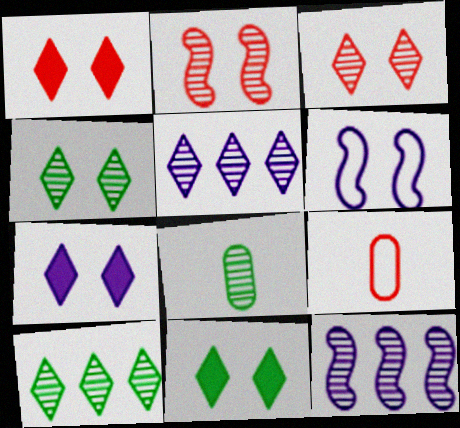[[1, 7, 11], 
[2, 5, 8], 
[3, 8, 12], 
[9, 11, 12]]